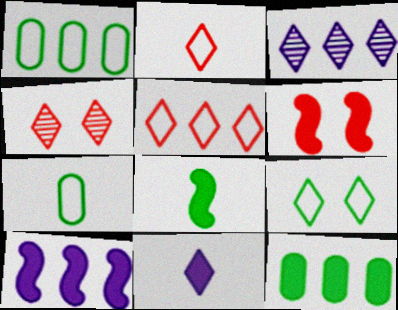[[3, 6, 7], 
[4, 7, 10], 
[6, 8, 10], 
[6, 11, 12]]